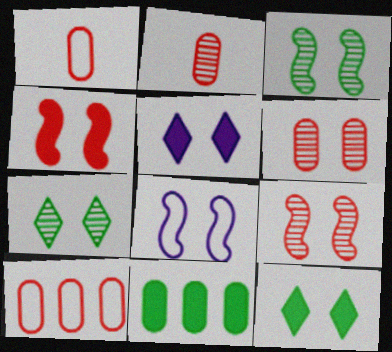[[3, 4, 8], 
[6, 8, 12]]